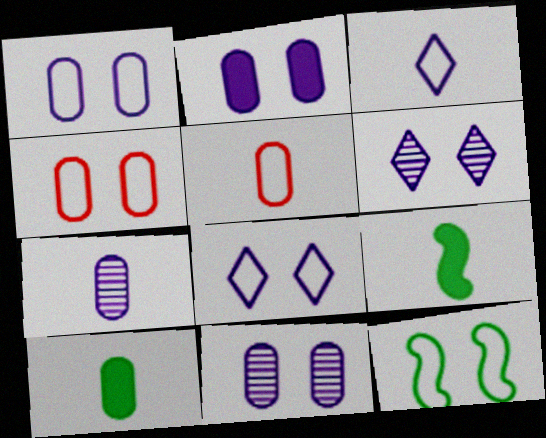[[1, 2, 11], 
[4, 8, 12], 
[5, 7, 10]]